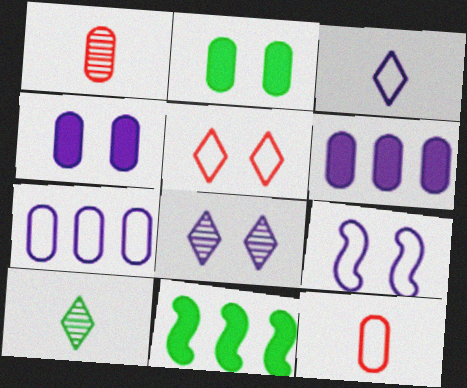[[1, 2, 7], 
[3, 7, 9], 
[4, 8, 9], 
[8, 11, 12]]